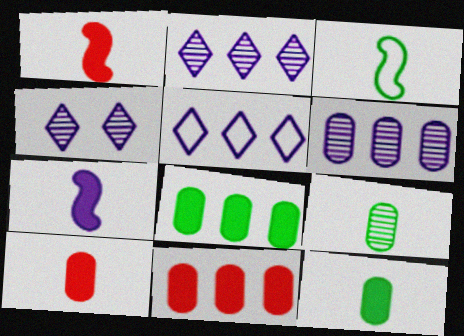[[3, 4, 11]]